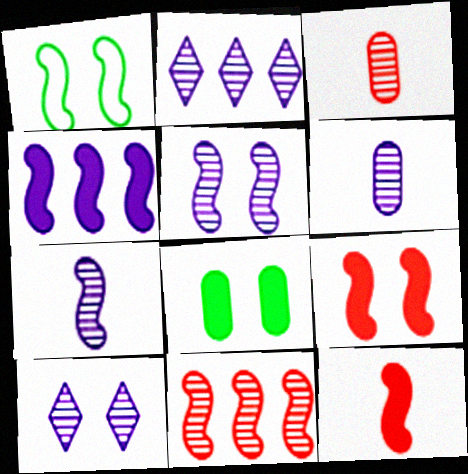[[1, 5, 9], 
[2, 5, 6]]